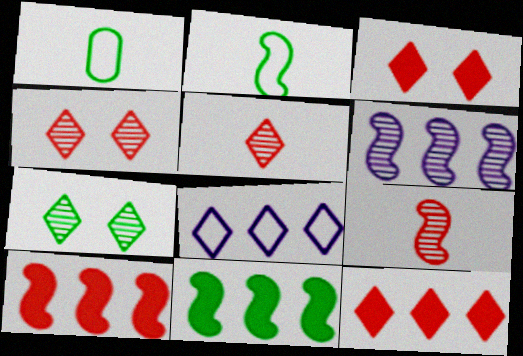[[1, 3, 6], 
[1, 7, 11]]